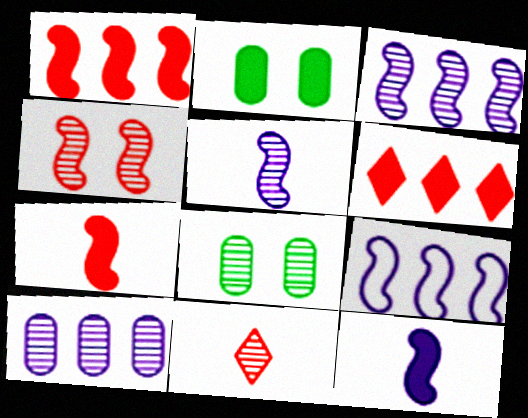[[2, 6, 12], 
[2, 9, 11], 
[3, 8, 11]]